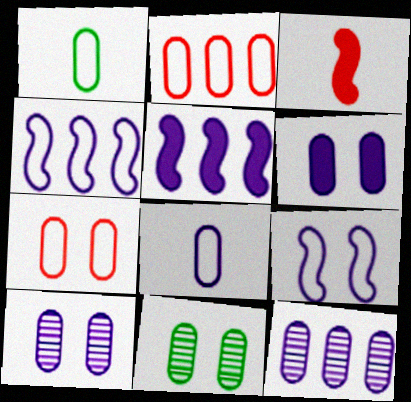[[6, 7, 11], 
[6, 8, 12]]